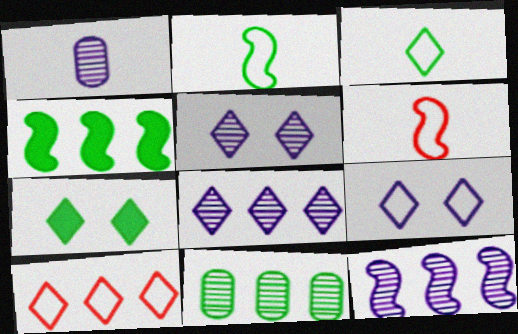[[1, 5, 12], 
[2, 7, 11], 
[3, 9, 10]]